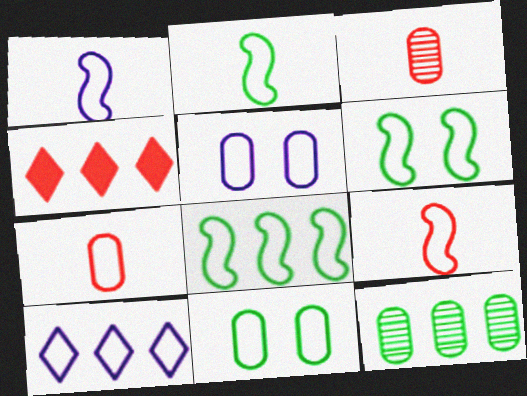[[1, 2, 9], 
[1, 5, 10], 
[2, 6, 8], 
[6, 7, 10], 
[9, 10, 11]]